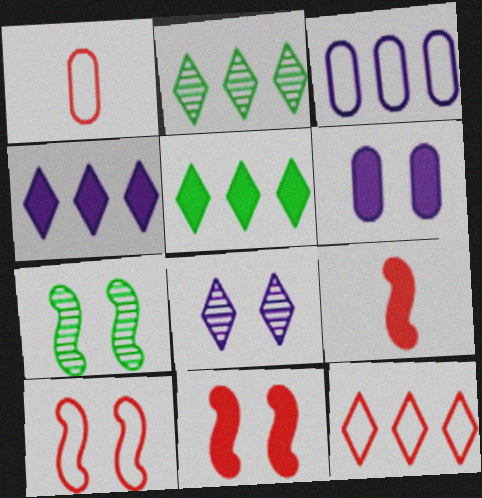[[1, 4, 7], 
[1, 10, 12], 
[2, 4, 12], 
[5, 6, 9]]